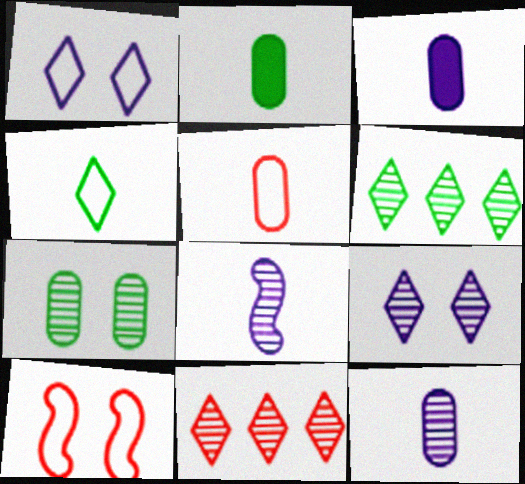[[2, 5, 12], 
[3, 6, 10], 
[7, 8, 11]]